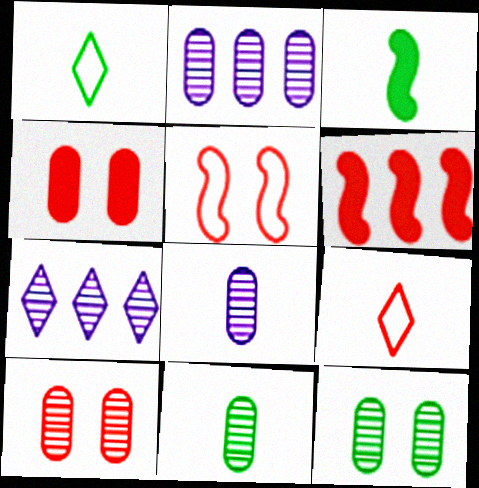[[1, 3, 11], 
[2, 10, 11], 
[3, 8, 9], 
[6, 9, 10]]